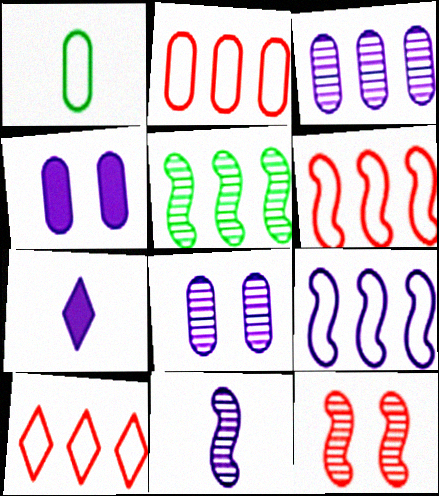[[2, 6, 10], 
[5, 11, 12], 
[7, 8, 9]]